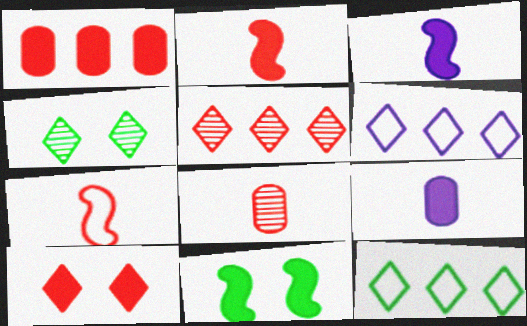[[1, 2, 10], 
[6, 8, 11]]